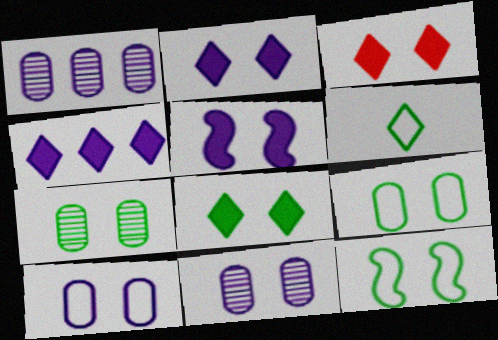[[2, 3, 8], 
[3, 11, 12], 
[7, 8, 12]]